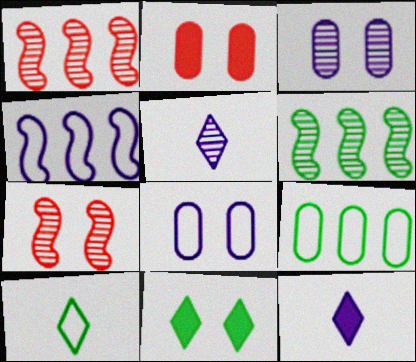[[3, 4, 12], 
[7, 8, 11], 
[7, 9, 12]]